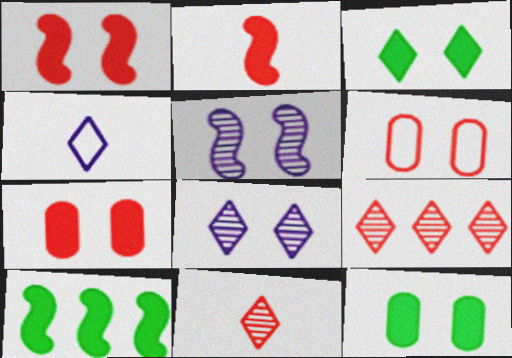[[2, 6, 9], 
[3, 4, 9], 
[3, 5, 6]]